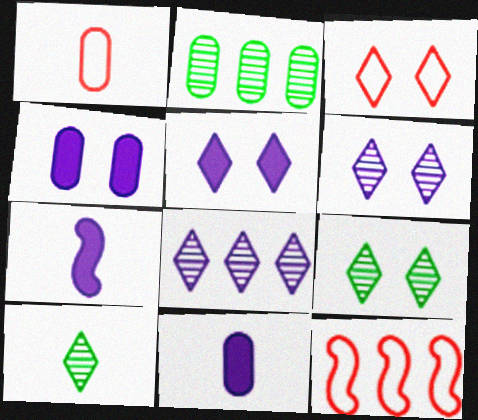[[1, 2, 4], 
[1, 3, 12], 
[1, 7, 10], 
[2, 3, 7], 
[3, 5, 9], 
[4, 10, 12], 
[9, 11, 12]]